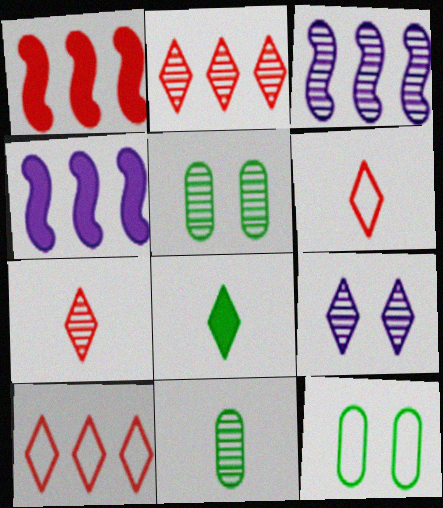[[3, 5, 7], 
[4, 5, 6], 
[4, 7, 12], 
[8, 9, 10]]